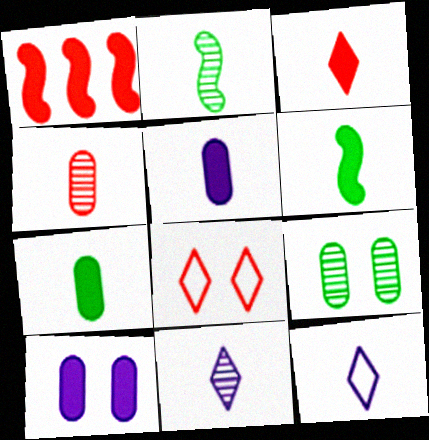[[1, 4, 8], 
[1, 9, 12], 
[2, 4, 11], 
[3, 5, 6], 
[4, 6, 12]]